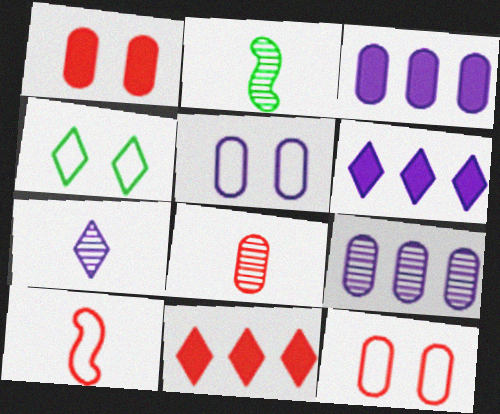[[2, 5, 11], 
[2, 6, 12], 
[2, 7, 8], 
[4, 7, 11]]